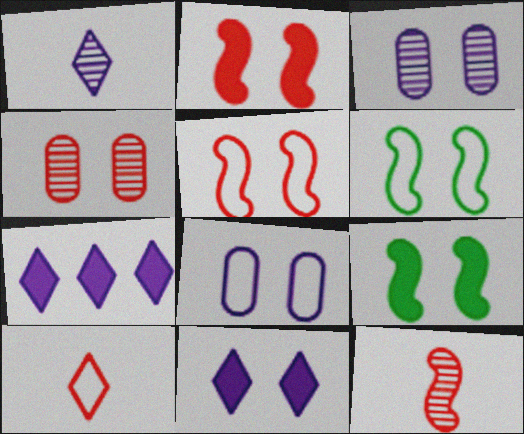[[4, 6, 11]]